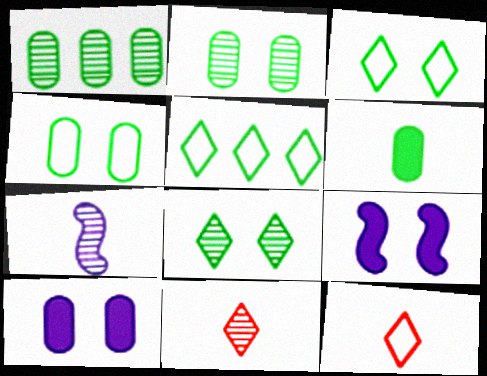[[1, 4, 6], 
[1, 9, 12], 
[6, 7, 12]]